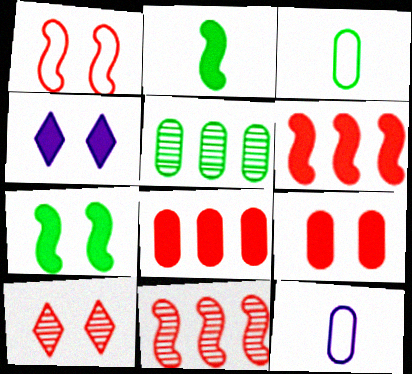[[1, 9, 10], 
[2, 4, 8], 
[3, 4, 11], 
[4, 7, 9], 
[5, 9, 12]]